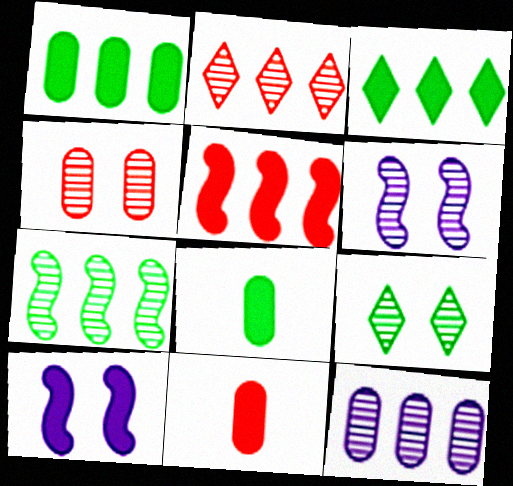[[2, 7, 12], 
[3, 10, 11], 
[4, 6, 9]]